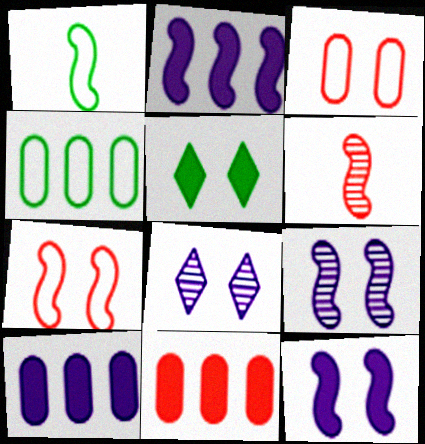[[1, 8, 11], 
[3, 5, 9]]